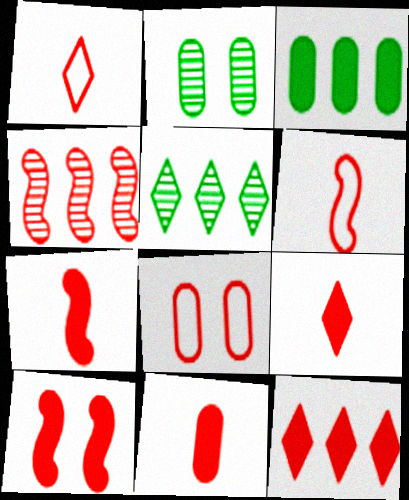[[4, 6, 10], 
[4, 8, 9], 
[7, 9, 11], 
[10, 11, 12]]